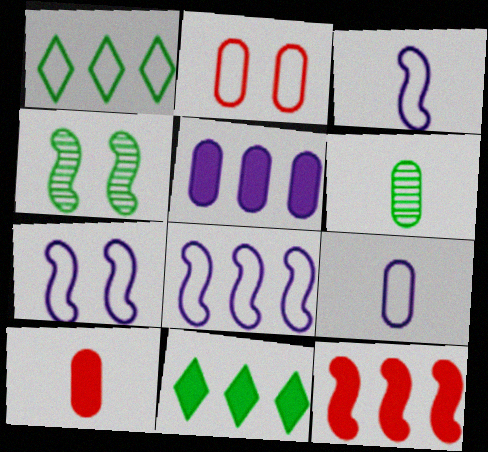[[1, 2, 3], 
[2, 5, 6], 
[3, 4, 12], 
[3, 7, 8], 
[5, 11, 12], 
[6, 9, 10]]